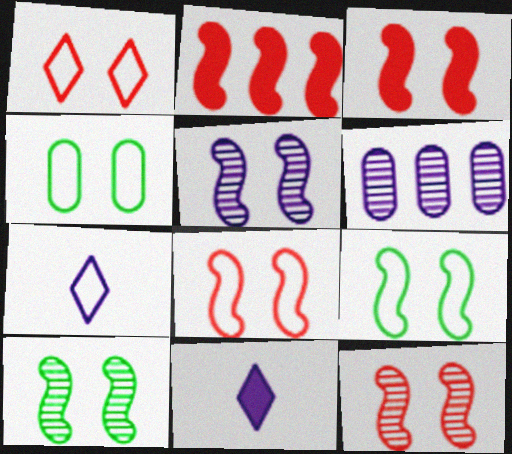[[3, 5, 9], 
[3, 8, 12], 
[5, 10, 12]]